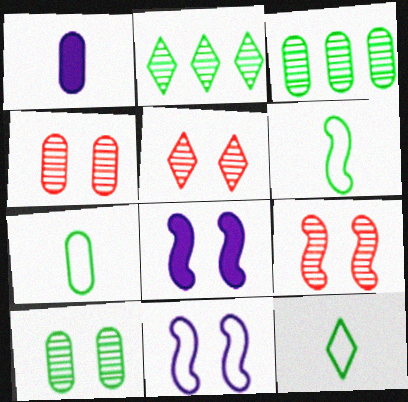[[4, 5, 9], 
[6, 7, 12]]